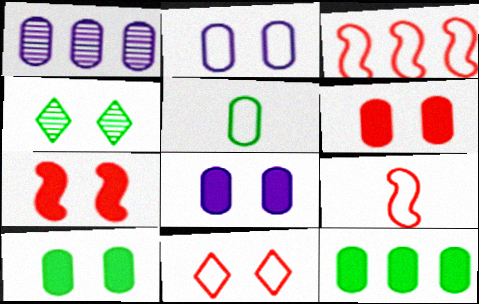[[1, 5, 6], 
[2, 4, 7], 
[6, 8, 10]]